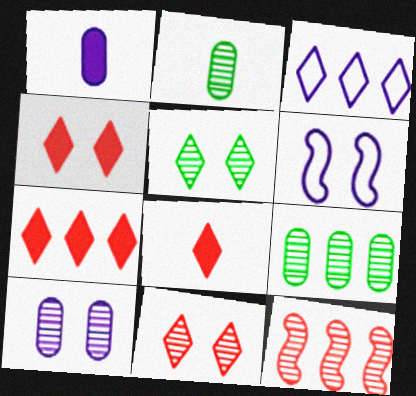[[2, 6, 7], 
[3, 5, 8], 
[4, 7, 8], 
[6, 8, 9]]